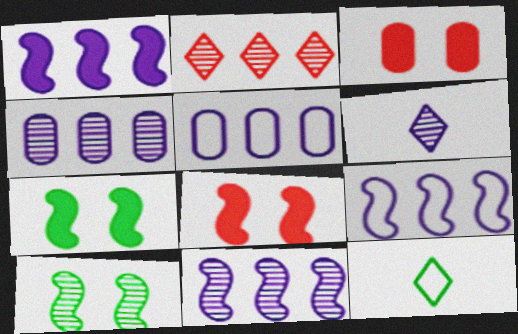[[1, 9, 11], 
[3, 11, 12], 
[4, 8, 12]]